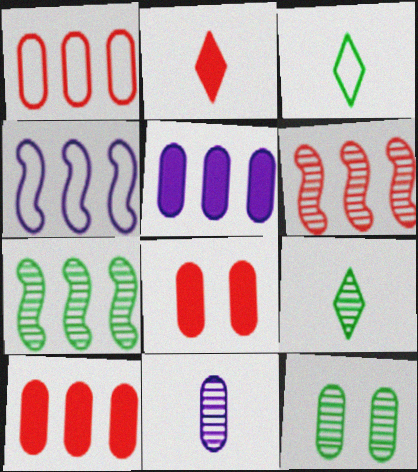[[2, 4, 12], 
[4, 8, 9], 
[7, 9, 12]]